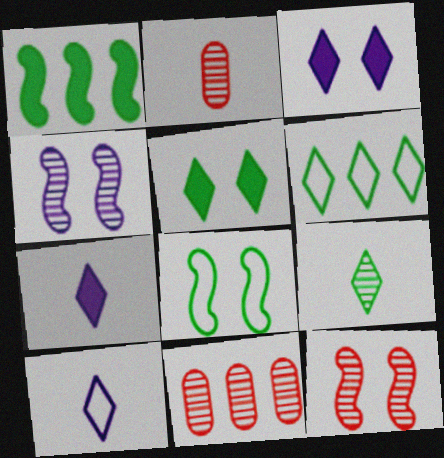[[4, 9, 11], 
[5, 6, 9], 
[7, 8, 11]]